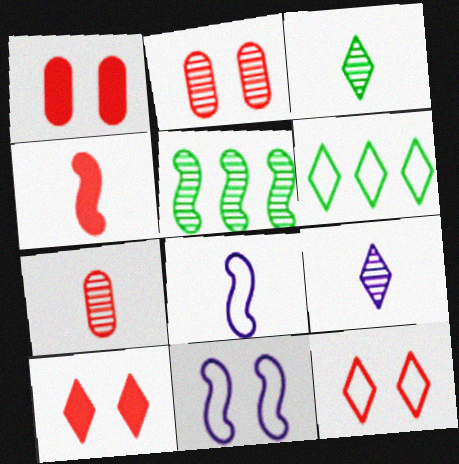[[2, 5, 9], 
[4, 5, 11], 
[6, 9, 10]]